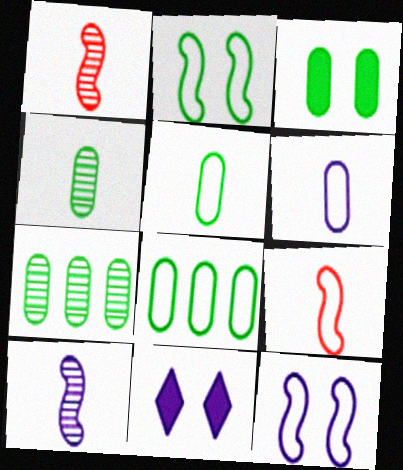[[1, 8, 11], 
[3, 4, 8], 
[3, 5, 7], 
[7, 9, 11]]